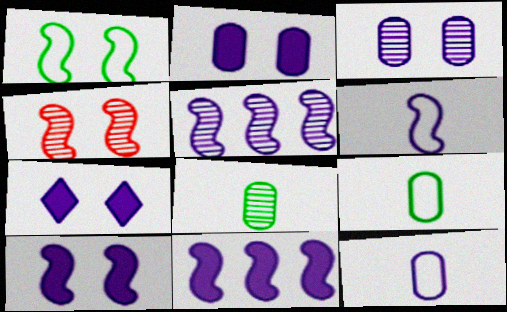[[1, 4, 10], 
[2, 7, 10], 
[5, 6, 10], 
[5, 7, 12]]